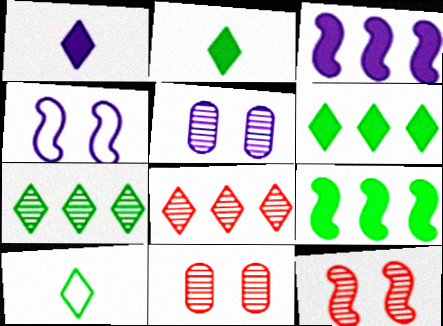[[3, 10, 11]]